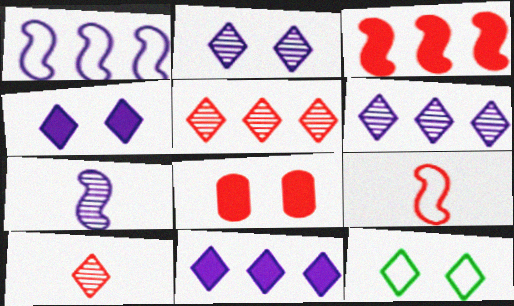[[5, 8, 9], 
[10, 11, 12]]